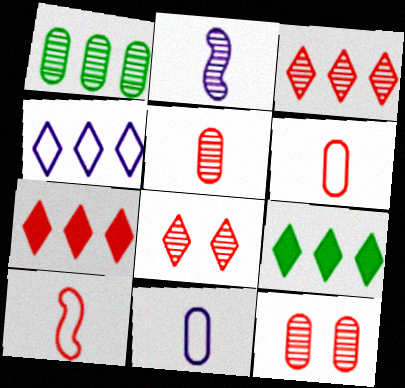[[1, 2, 8], 
[3, 4, 9], 
[7, 10, 12]]